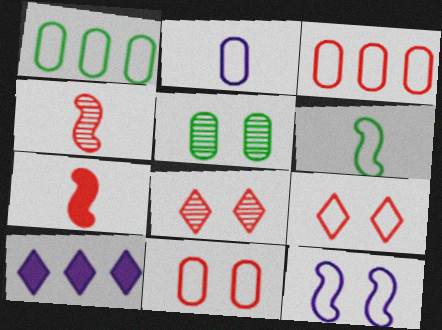[[1, 2, 11], 
[3, 7, 8]]